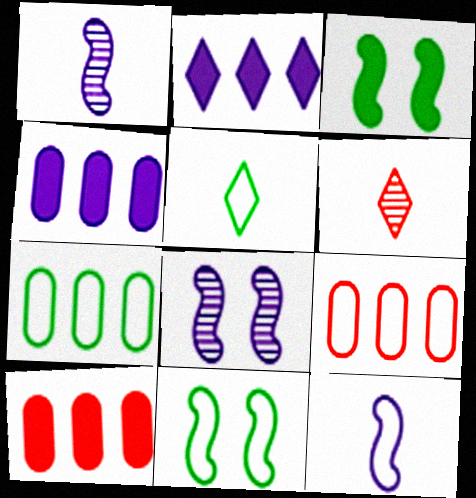[[4, 6, 11], 
[5, 7, 11], 
[5, 8, 10]]